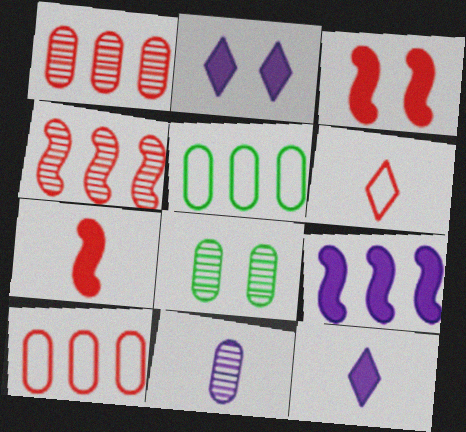[[1, 3, 6], 
[1, 8, 11], 
[6, 8, 9]]